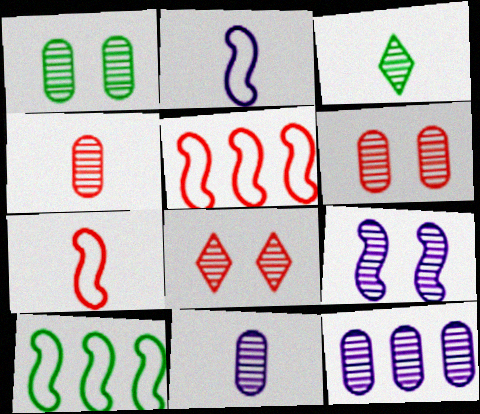[[1, 4, 12], 
[1, 8, 9]]